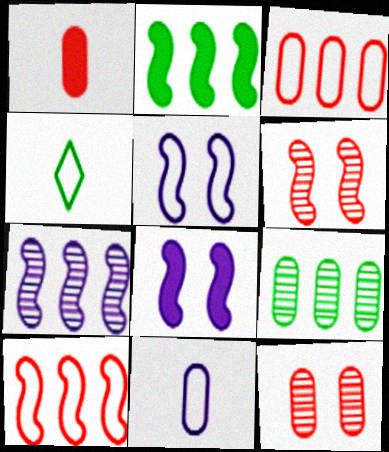[[1, 3, 12], 
[2, 7, 10], 
[3, 4, 5]]